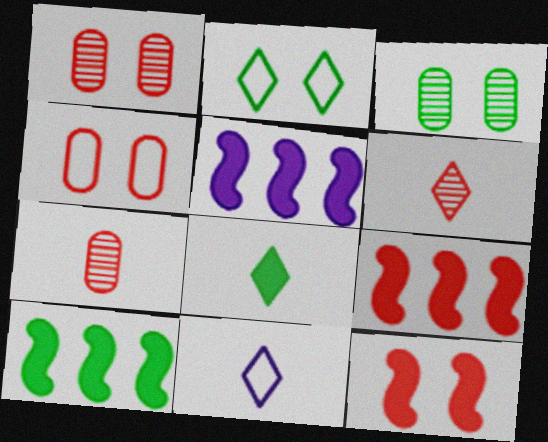[[1, 10, 11], 
[2, 5, 7], 
[3, 9, 11], 
[4, 6, 9], 
[5, 9, 10], 
[6, 8, 11]]